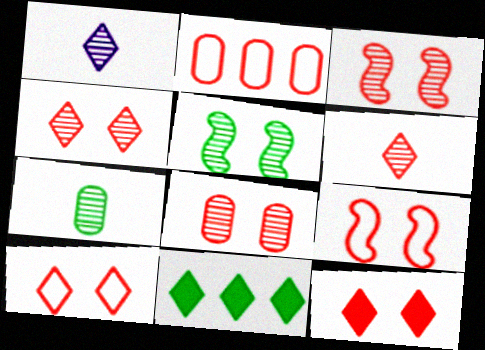[[1, 10, 11], 
[3, 4, 8], 
[4, 10, 12], 
[8, 9, 12]]